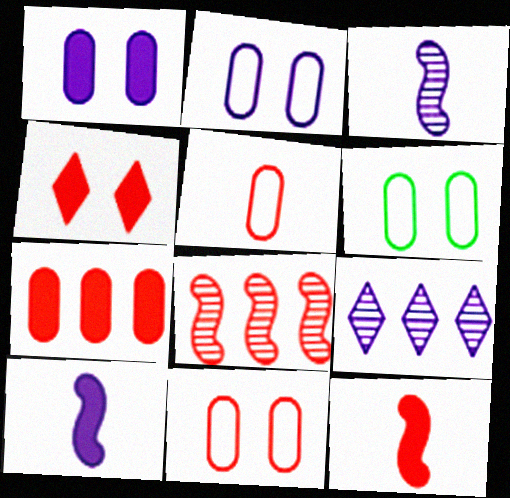[[2, 6, 11], 
[2, 9, 10], 
[4, 5, 8], 
[4, 7, 12], 
[6, 9, 12]]